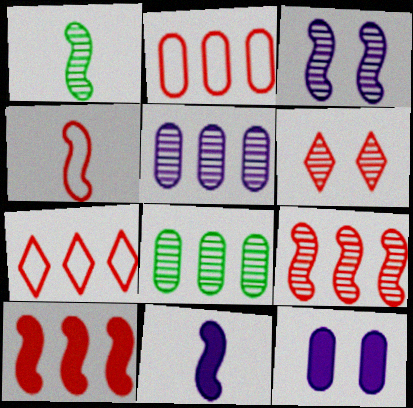[[1, 3, 9], 
[1, 4, 11], 
[1, 5, 6], 
[1, 7, 12]]